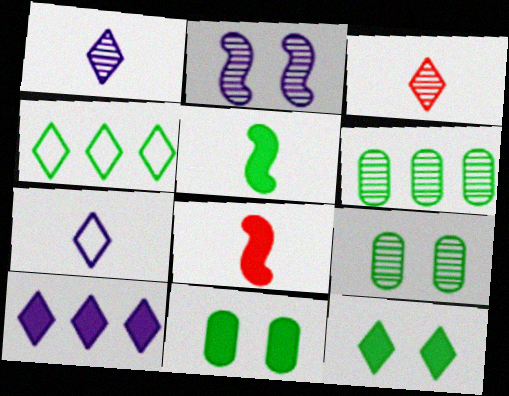[[2, 3, 6], 
[4, 5, 9], 
[8, 10, 11]]